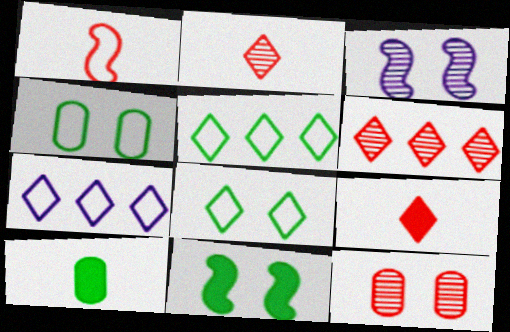[[1, 4, 7]]